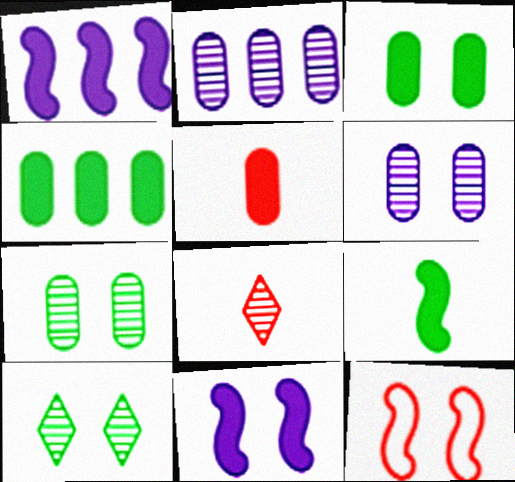[]